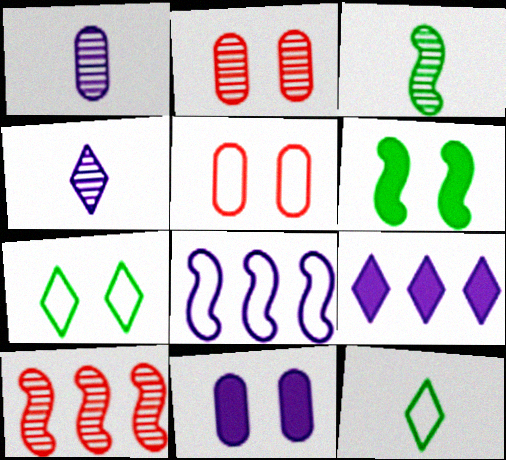[[3, 5, 9], 
[4, 8, 11], 
[5, 8, 12], 
[10, 11, 12]]